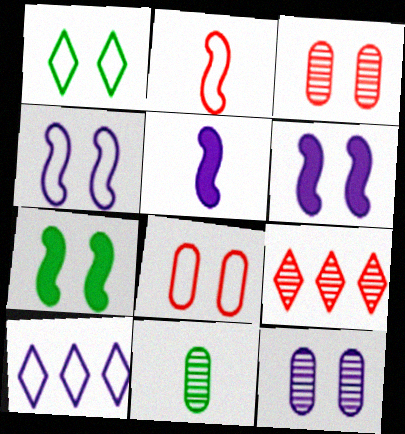[[1, 3, 6], 
[1, 4, 8], 
[5, 10, 12]]